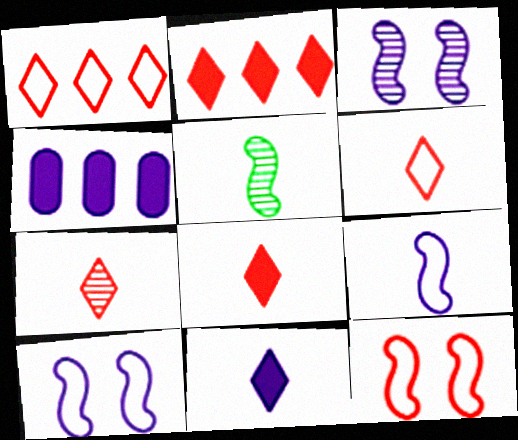[[6, 7, 8]]